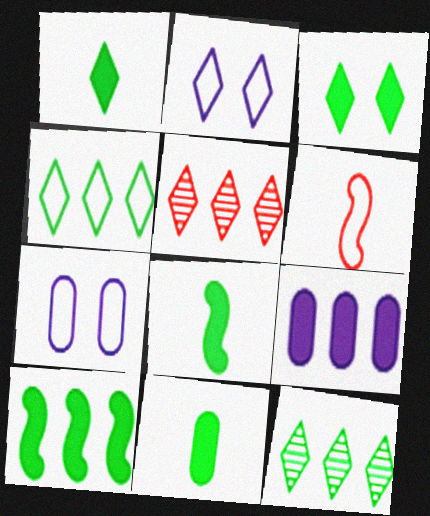[[1, 2, 5], 
[1, 8, 11], 
[3, 10, 11], 
[4, 6, 7], 
[5, 7, 8]]